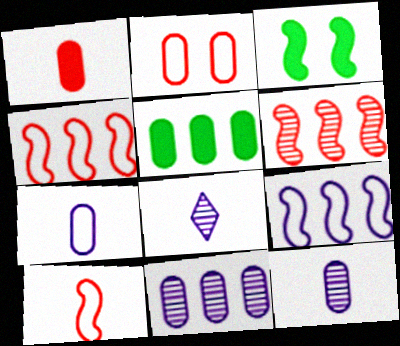[[2, 5, 12]]